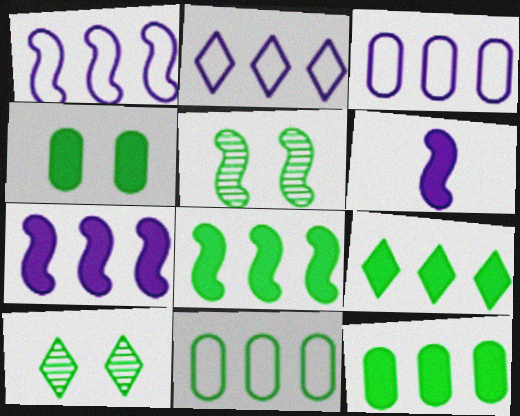[[1, 2, 3], 
[8, 9, 12]]